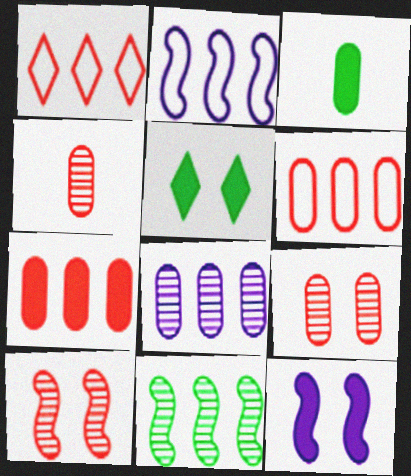[[2, 4, 5]]